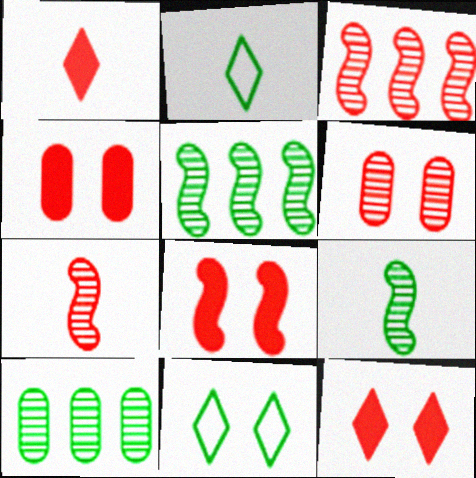[[4, 8, 12]]